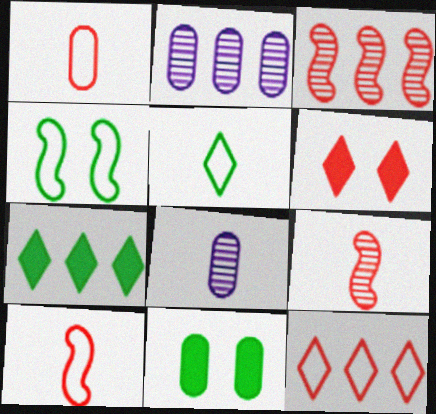[[1, 2, 11], 
[1, 3, 6]]